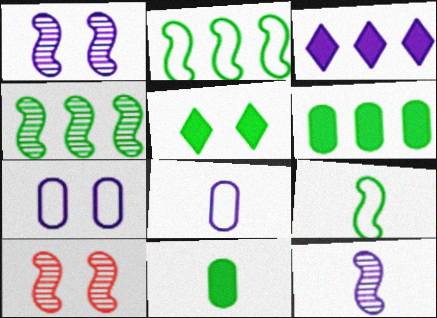[[1, 3, 8], 
[3, 7, 12], 
[4, 10, 12], 
[5, 7, 10]]